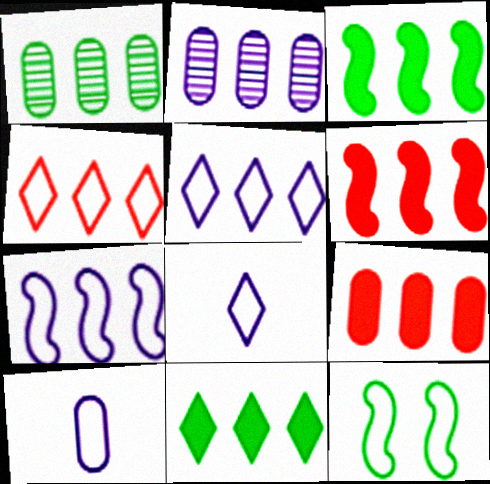[[1, 5, 6], 
[2, 3, 4], 
[4, 10, 12]]